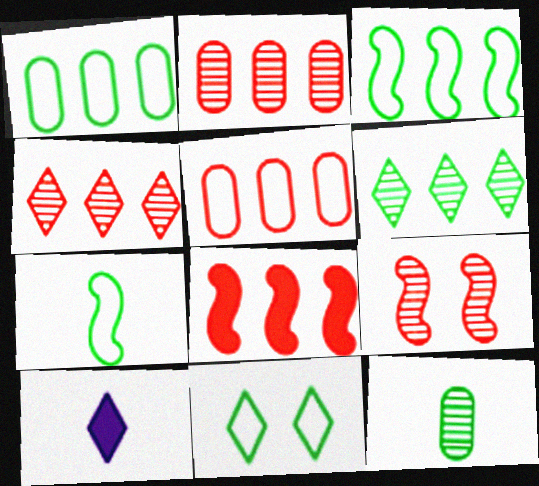[[1, 7, 11], 
[1, 9, 10], 
[4, 5, 8], 
[4, 10, 11]]